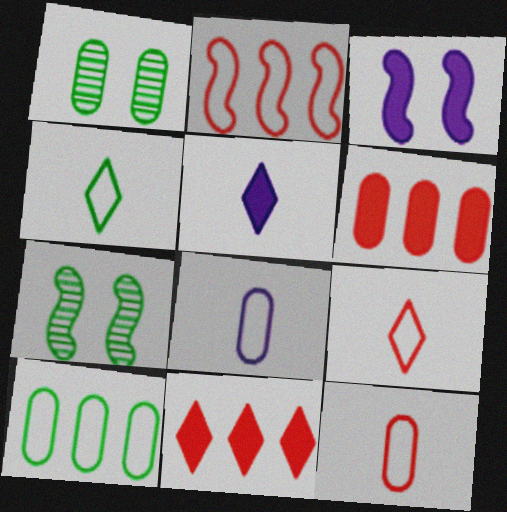[[1, 2, 5], 
[1, 6, 8], 
[7, 8, 11]]